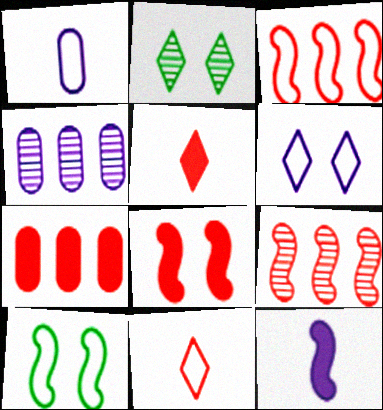[[4, 5, 10], 
[4, 6, 12], 
[5, 7, 8], 
[9, 10, 12]]